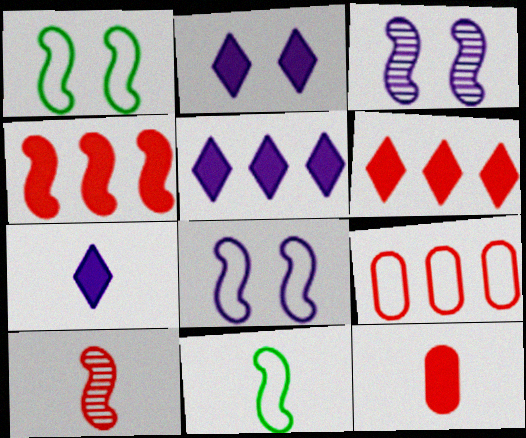[[2, 5, 7], 
[3, 4, 11]]